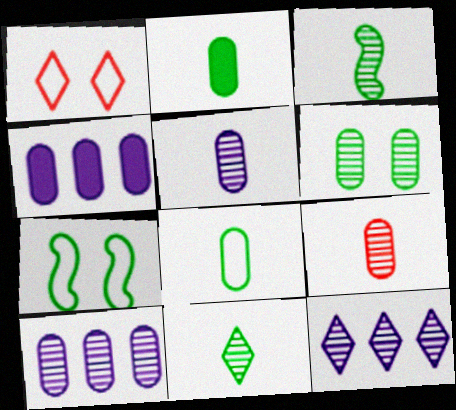[[1, 3, 4], 
[6, 9, 10]]